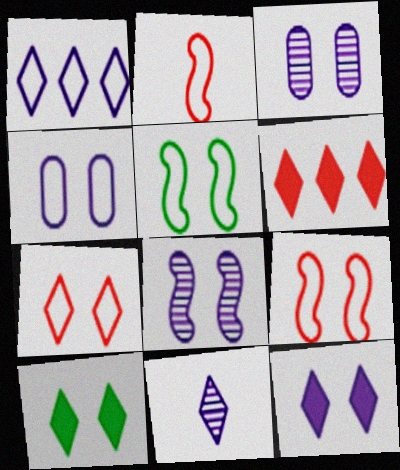[[1, 11, 12], 
[3, 9, 10], 
[4, 5, 7], 
[4, 8, 12]]